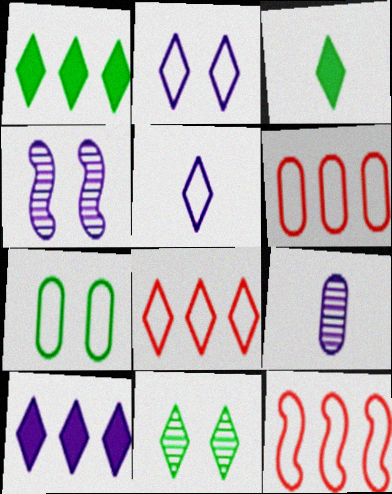[[3, 4, 6], 
[5, 7, 12], 
[6, 8, 12]]